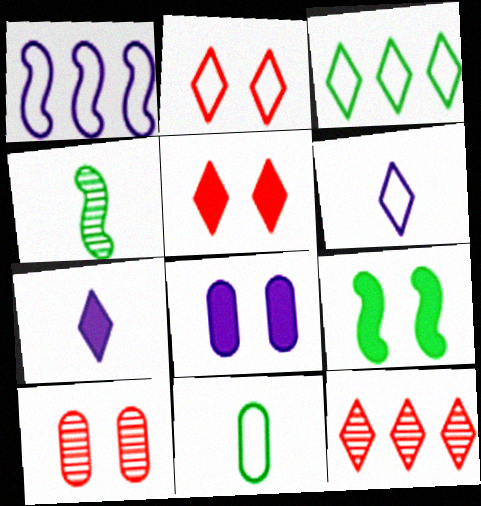[[1, 2, 11], 
[2, 3, 6], 
[5, 8, 9]]